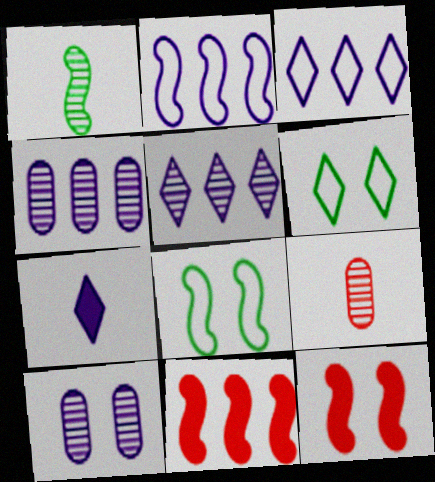[[1, 2, 12], 
[2, 7, 10], 
[6, 10, 12]]